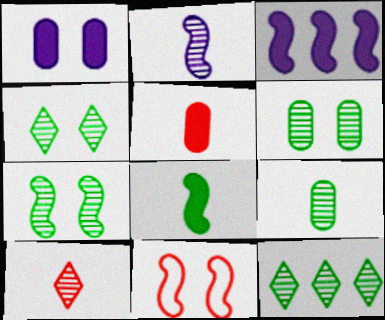[[1, 4, 11], 
[2, 9, 10], 
[4, 6, 7], 
[7, 9, 12]]